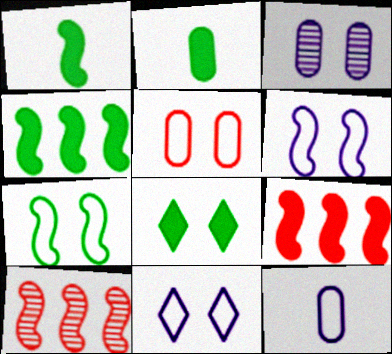[[1, 6, 10], 
[2, 4, 8], 
[2, 10, 11], 
[5, 7, 11], 
[8, 10, 12]]